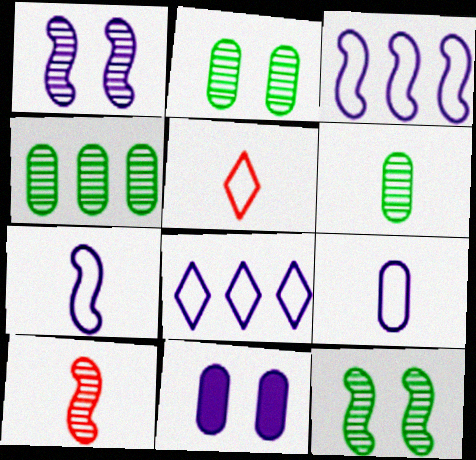[[2, 4, 6]]